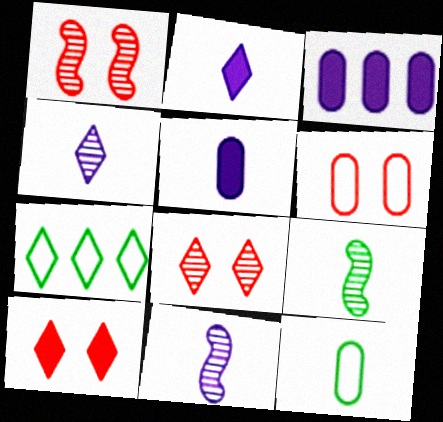[[1, 5, 7], 
[1, 6, 10], 
[2, 7, 8], 
[4, 7, 10]]